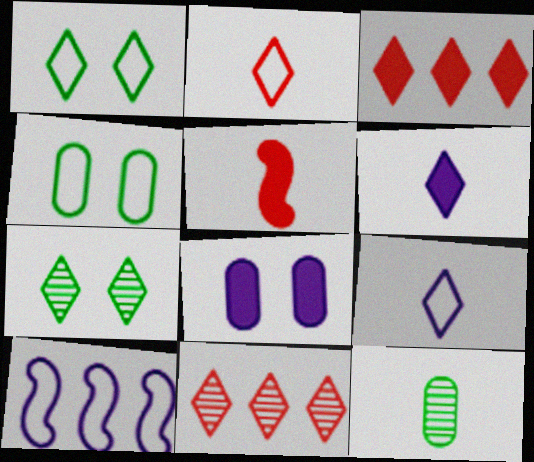[[1, 6, 11], 
[2, 4, 10], 
[3, 7, 9], 
[5, 9, 12]]